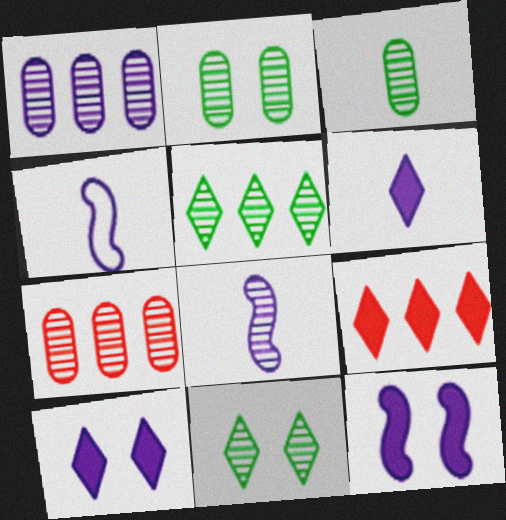[[1, 4, 10], 
[2, 4, 9], 
[7, 8, 11]]